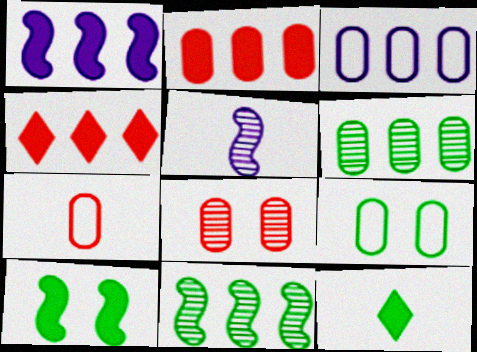[[2, 3, 6], 
[2, 7, 8], 
[3, 4, 11], 
[3, 7, 9], 
[4, 5, 9], 
[5, 7, 12], 
[9, 11, 12]]